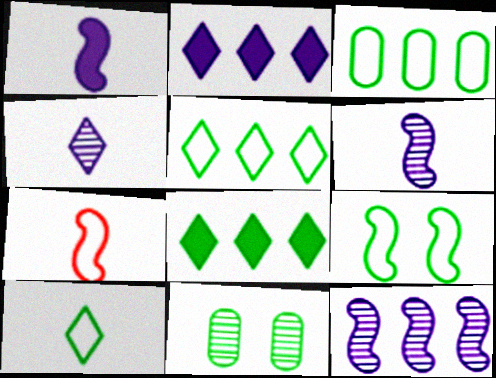[[2, 7, 11], 
[3, 9, 10]]